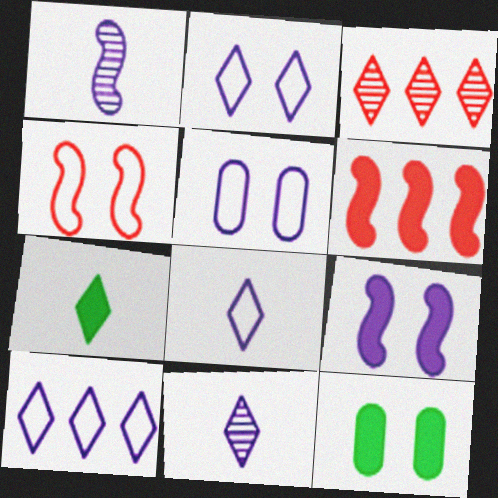[[2, 3, 7], 
[2, 8, 10]]